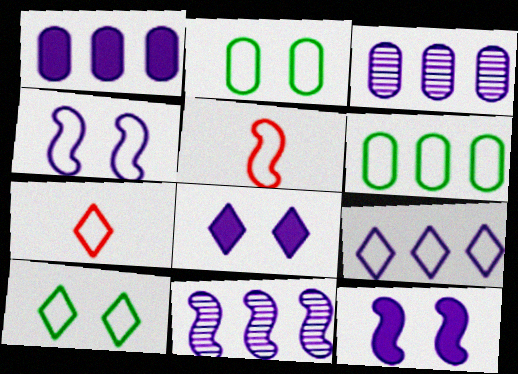[[1, 9, 11], 
[2, 5, 9], 
[4, 6, 7], 
[7, 9, 10]]